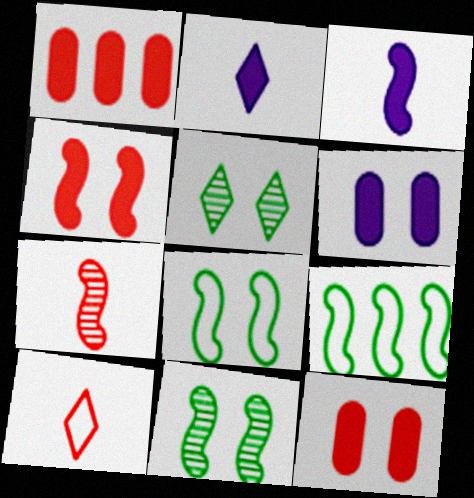[]